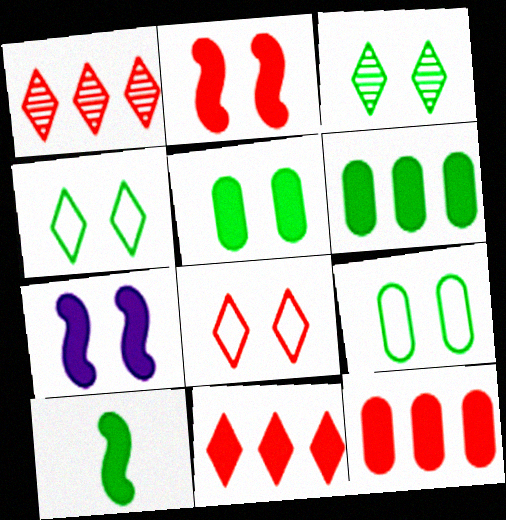[]